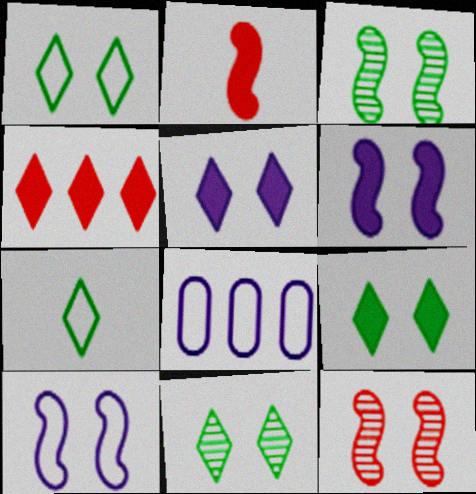[[1, 9, 11], 
[2, 8, 11]]